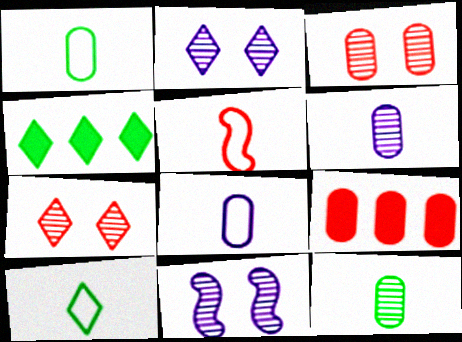[[5, 7, 9], 
[5, 8, 10], 
[9, 10, 11]]